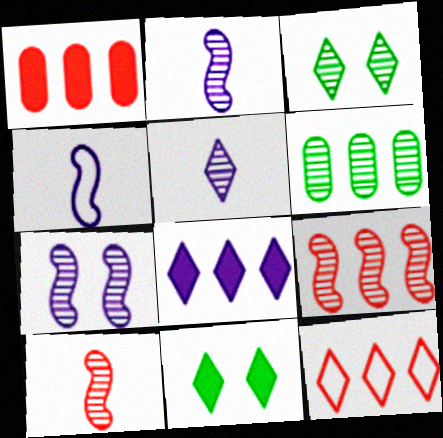[[1, 3, 4], 
[1, 9, 12], 
[5, 11, 12]]